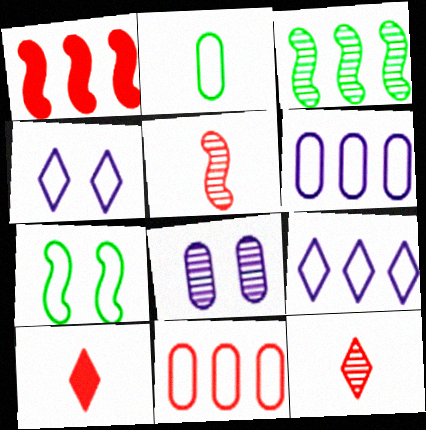[[3, 8, 12]]